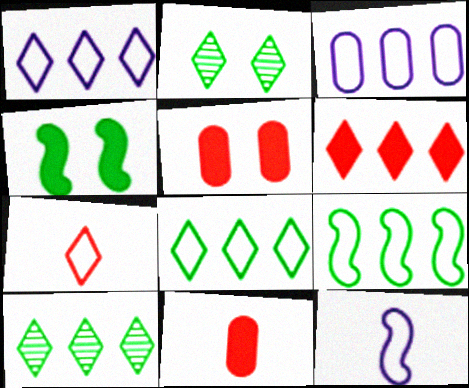[[1, 6, 10], 
[5, 10, 12]]